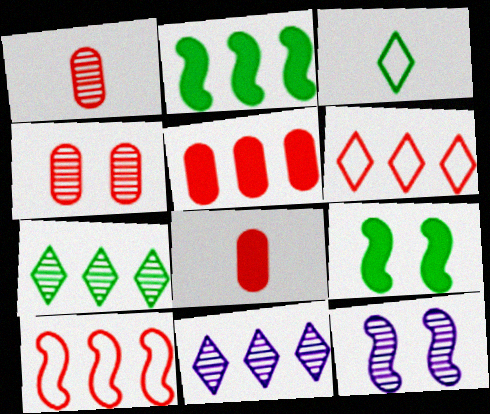[[1, 7, 12], 
[3, 5, 12]]